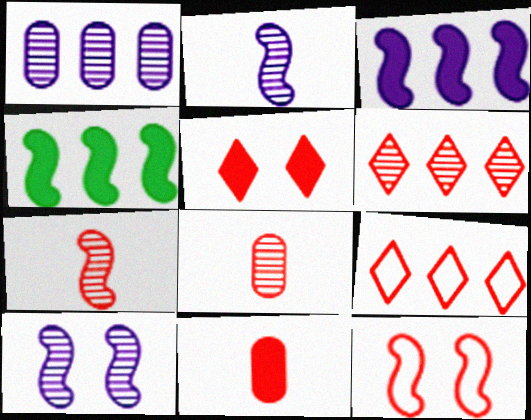[[1, 4, 9], 
[2, 4, 12], 
[6, 11, 12]]